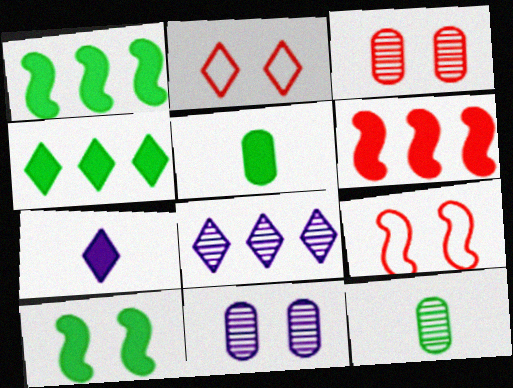[[2, 10, 11], 
[4, 5, 10], 
[5, 8, 9]]